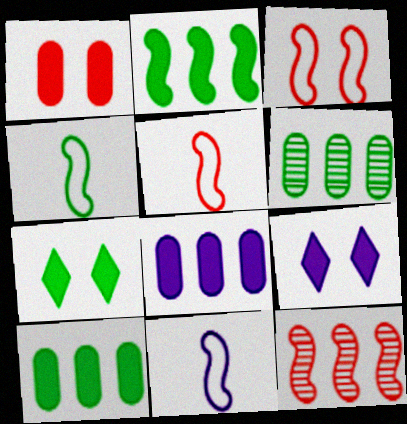[[4, 5, 11], 
[4, 6, 7], 
[5, 6, 9]]